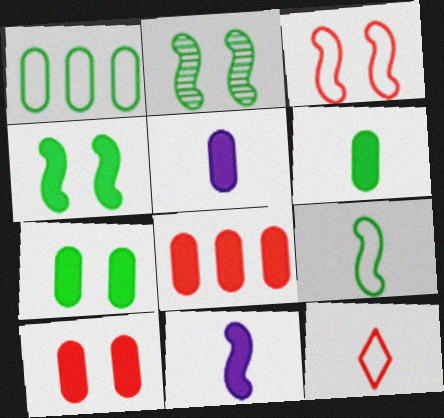[[5, 7, 8]]